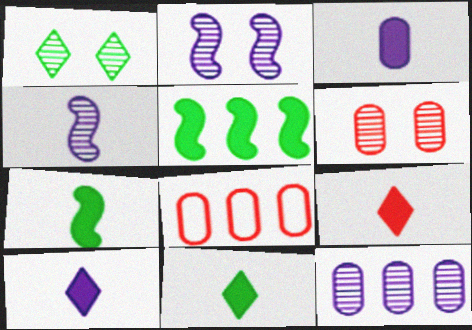[[1, 2, 6], 
[2, 8, 11], 
[3, 7, 9], 
[9, 10, 11]]